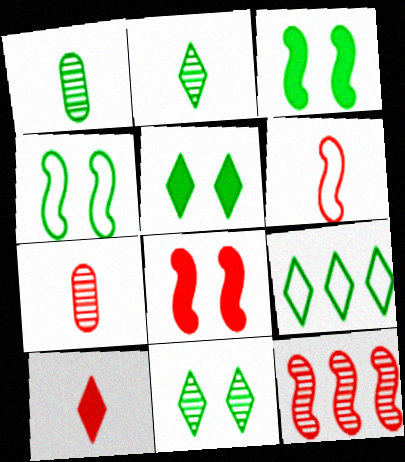[[1, 3, 9], 
[2, 5, 9], 
[6, 7, 10], 
[6, 8, 12]]